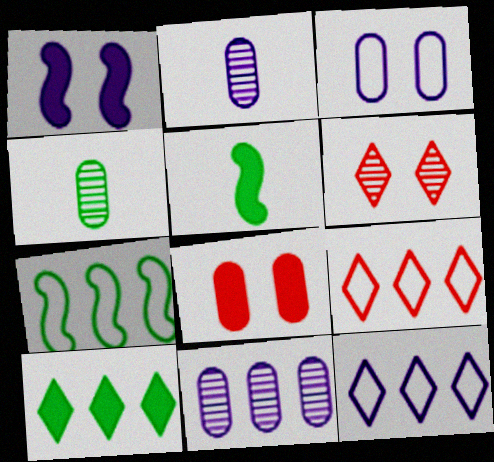[[1, 2, 12], 
[1, 4, 9]]